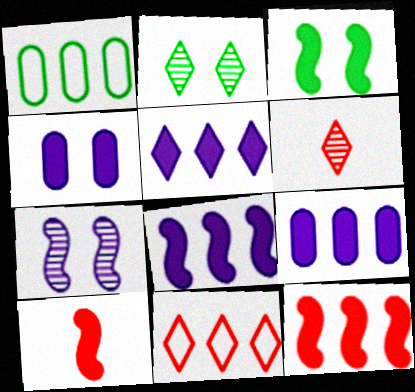[[3, 8, 10], 
[5, 8, 9]]